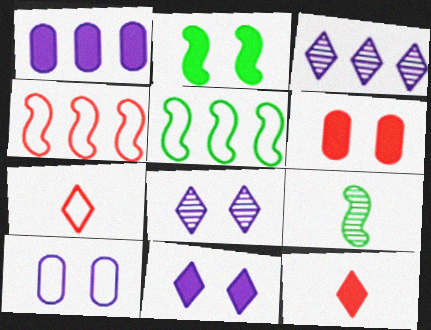[[1, 2, 12], 
[2, 5, 9], 
[2, 6, 11], 
[5, 7, 10]]